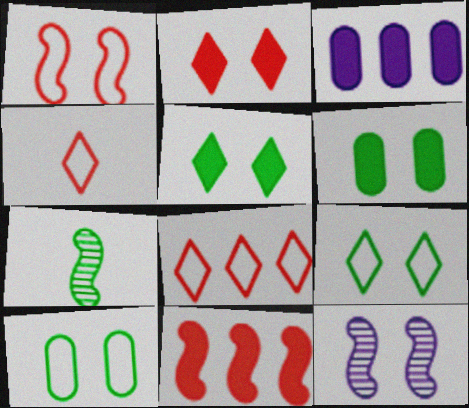[[2, 10, 12]]